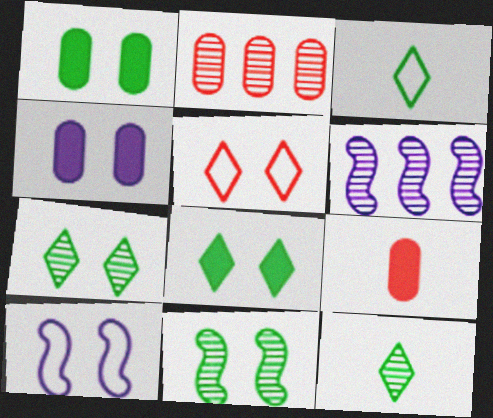[[4, 5, 11]]